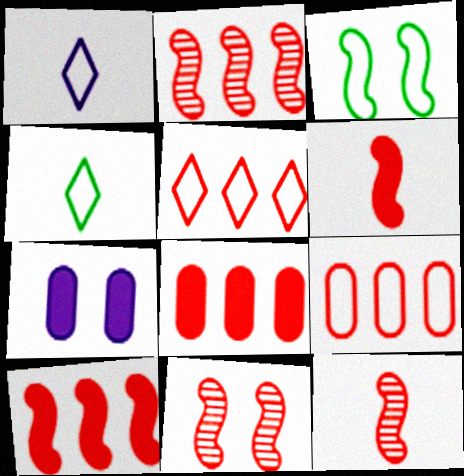[[1, 3, 9], 
[2, 4, 7], 
[2, 5, 8], 
[2, 11, 12]]